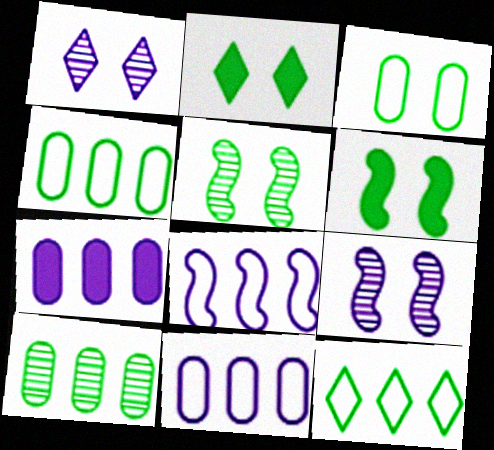[[2, 3, 5]]